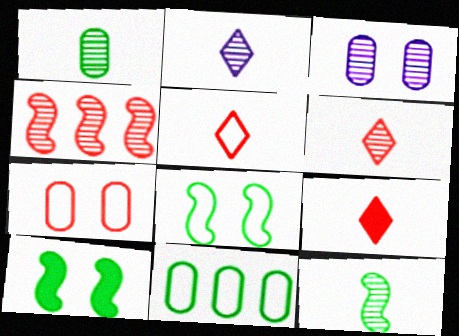[[4, 7, 9], 
[5, 6, 9]]